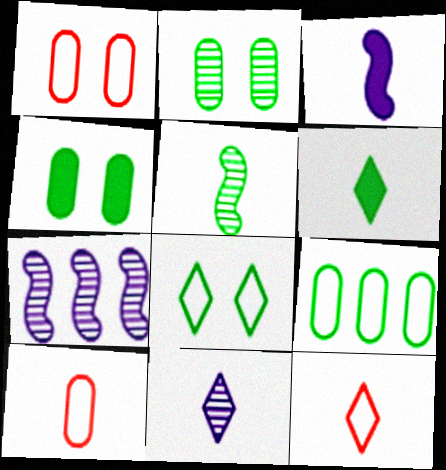[[1, 6, 7], 
[4, 7, 12], 
[6, 11, 12]]